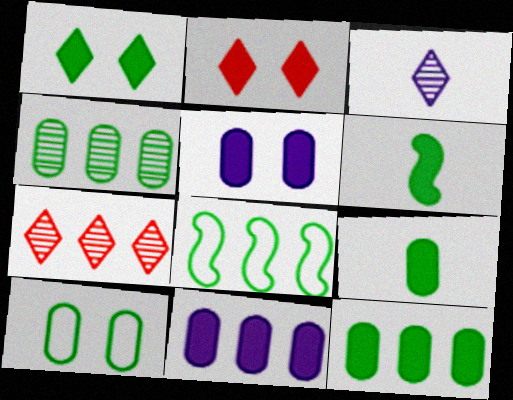[[1, 6, 12], 
[2, 6, 11], 
[4, 9, 10], 
[7, 8, 11]]